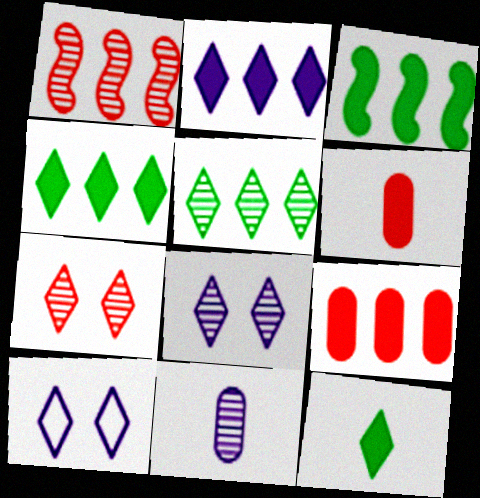[[2, 3, 9]]